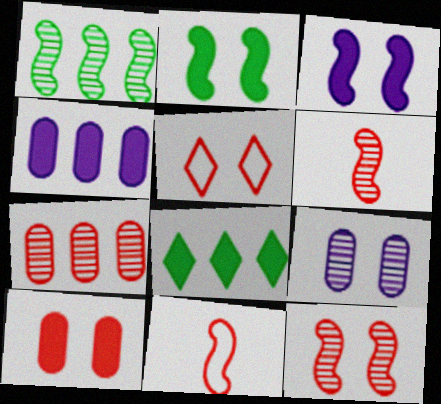[[1, 3, 11], 
[2, 5, 9], 
[5, 10, 12], 
[8, 9, 11]]